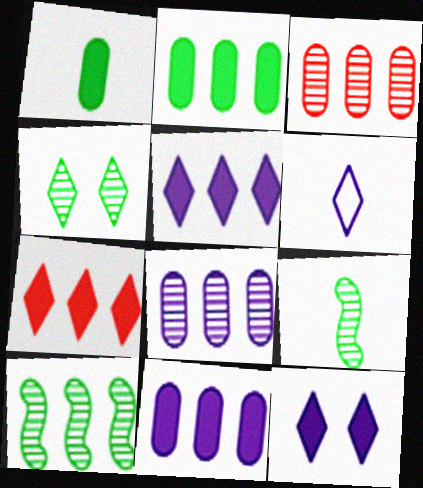[[4, 6, 7]]